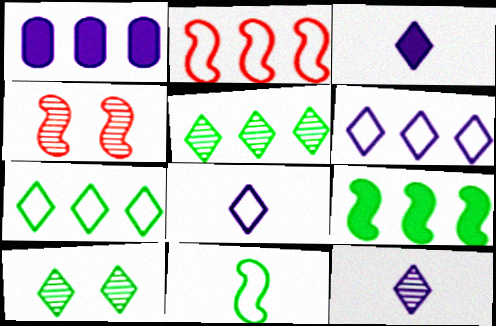[[1, 2, 5], 
[3, 8, 12]]